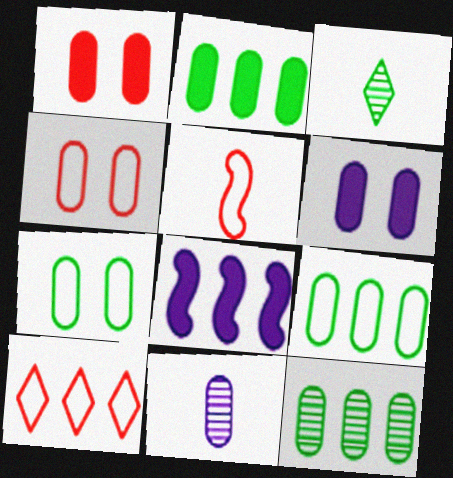[[1, 9, 11], 
[2, 4, 11], 
[2, 9, 12], 
[3, 4, 8], 
[4, 5, 10], 
[8, 10, 12]]